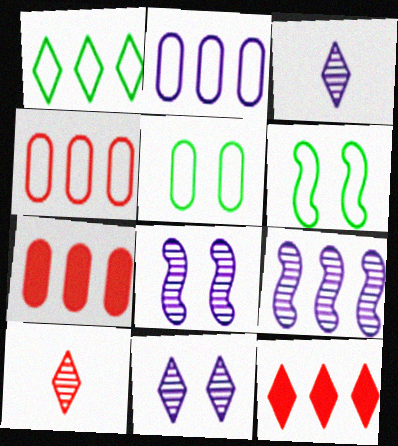[[1, 7, 9], 
[3, 6, 7]]